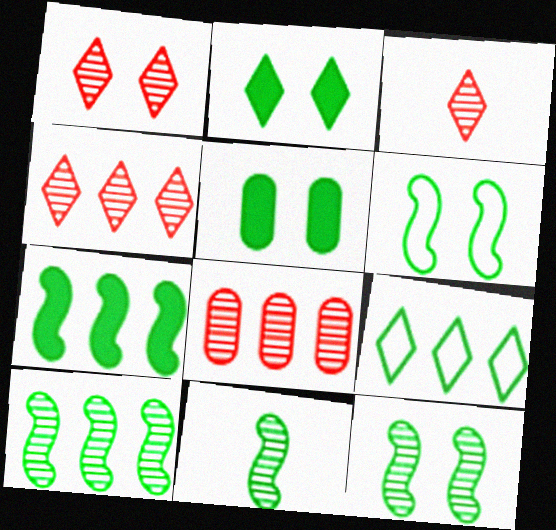[[1, 3, 4], 
[5, 9, 11], 
[6, 7, 11], 
[10, 11, 12]]